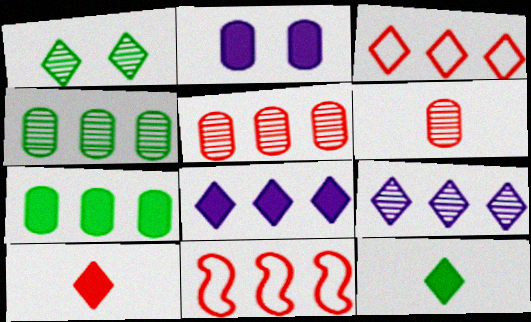[[4, 8, 11], 
[7, 9, 11]]